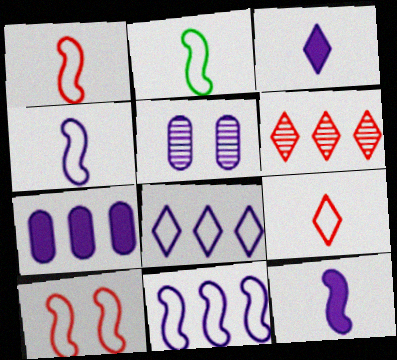[[1, 2, 4], 
[2, 10, 11], 
[3, 5, 11], 
[5, 8, 12]]